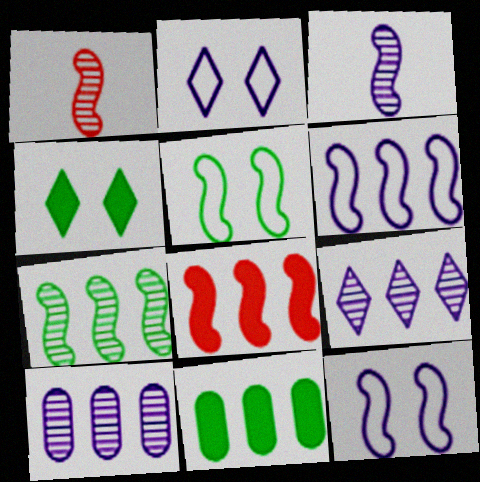[[1, 2, 11], 
[3, 5, 8], 
[6, 7, 8]]